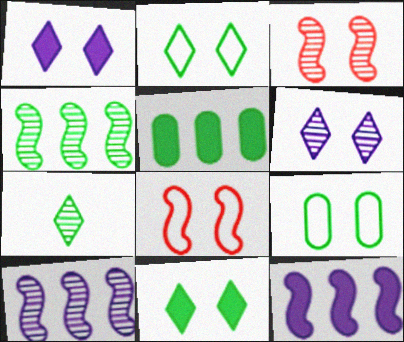[[1, 3, 9]]